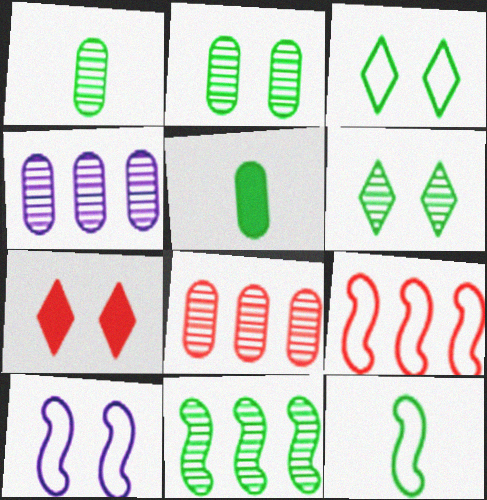[[1, 6, 11], 
[2, 7, 10], 
[3, 5, 11], 
[4, 7, 12], 
[9, 10, 12]]